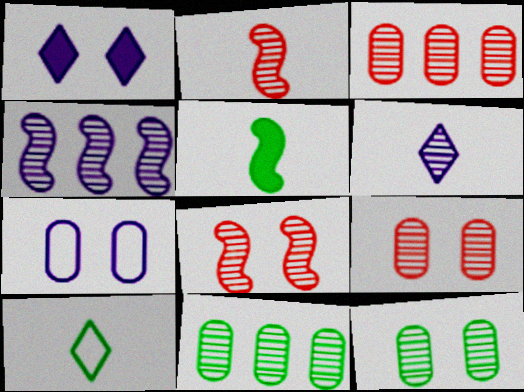[[6, 8, 11]]